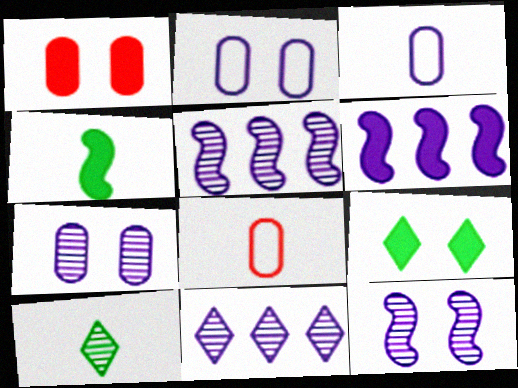[[5, 8, 9]]